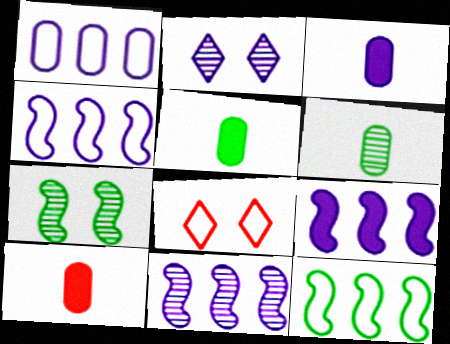[[2, 3, 4], 
[2, 10, 12], 
[3, 5, 10], 
[4, 9, 11], 
[5, 8, 11], 
[6, 8, 9]]